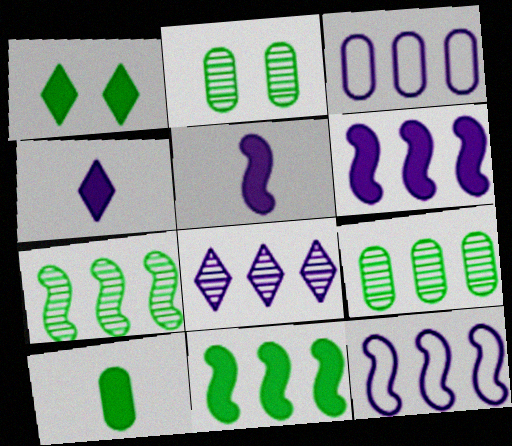[[1, 10, 11], 
[3, 6, 8]]